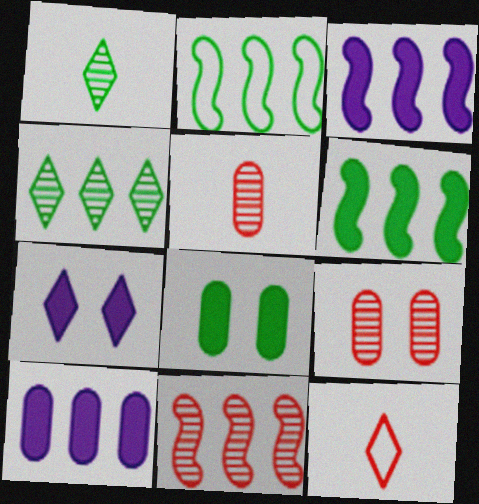[[1, 2, 8], 
[2, 3, 11], 
[2, 5, 7], 
[4, 7, 12]]